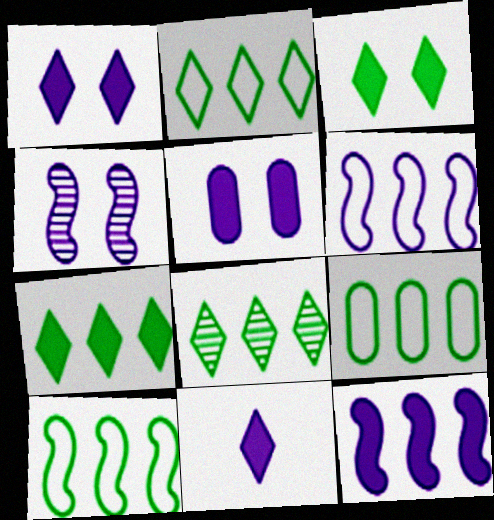[[2, 7, 8], 
[2, 9, 10], 
[5, 11, 12]]